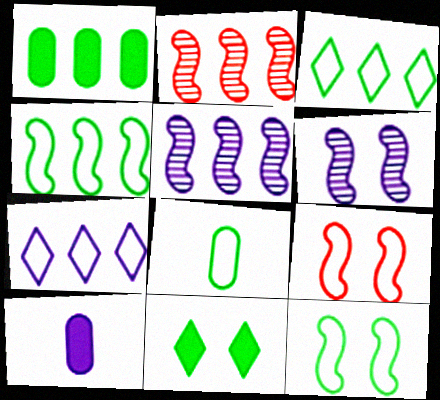[[1, 2, 7], 
[3, 8, 12], 
[6, 7, 10], 
[7, 8, 9]]